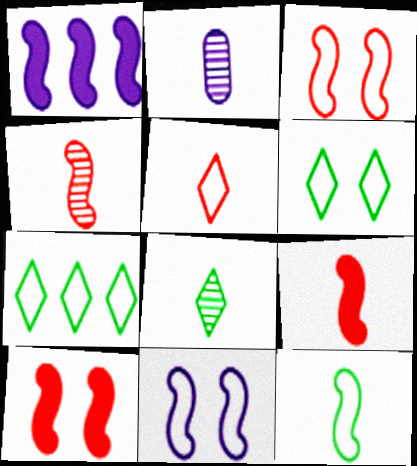[[2, 4, 8], 
[2, 7, 10]]